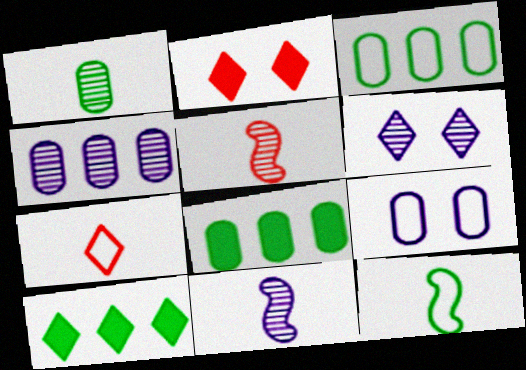[[2, 3, 11], 
[2, 4, 12], 
[4, 6, 11], 
[5, 9, 10], 
[6, 7, 10]]